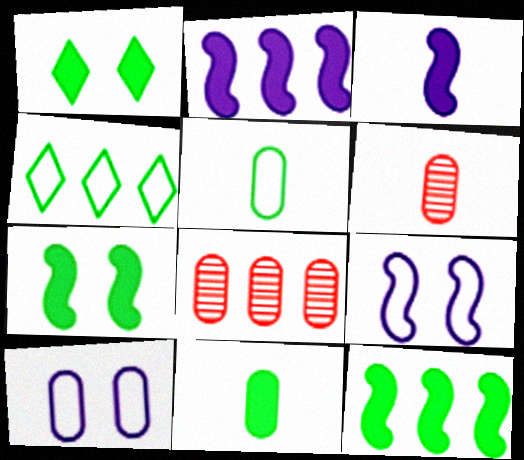[[1, 11, 12], 
[2, 4, 8], 
[8, 10, 11]]